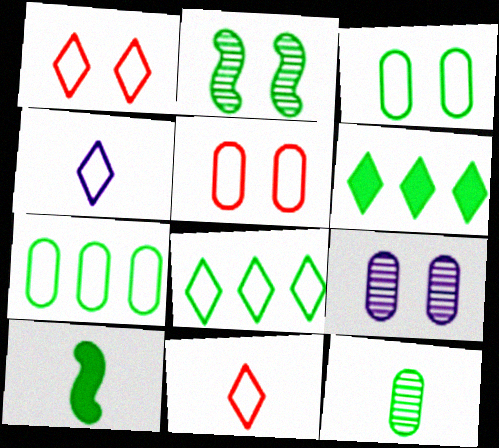[[1, 4, 8]]